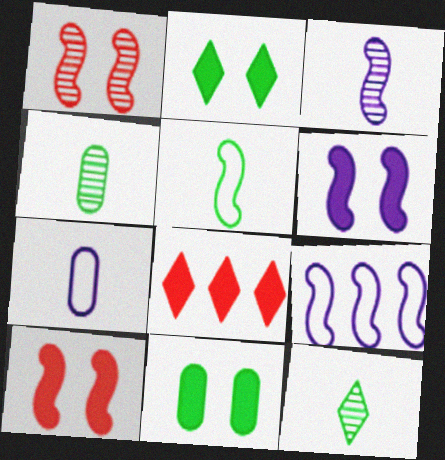[[3, 6, 9]]